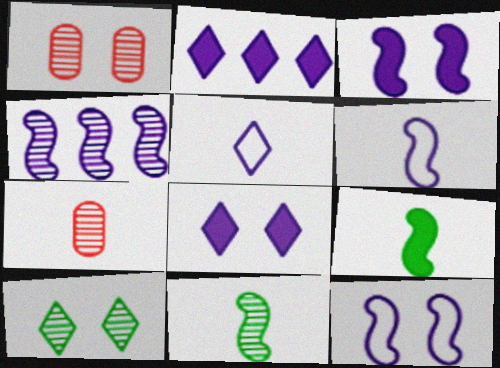[[3, 4, 6], 
[4, 7, 10], 
[5, 7, 9]]